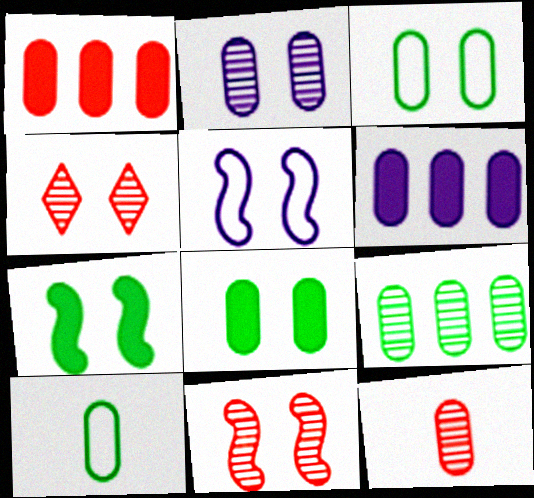[[1, 2, 10], 
[2, 9, 12], 
[3, 6, 12], 
[4, 5, 8], 
[5, 7, 11], 
[8, 9, 10]]